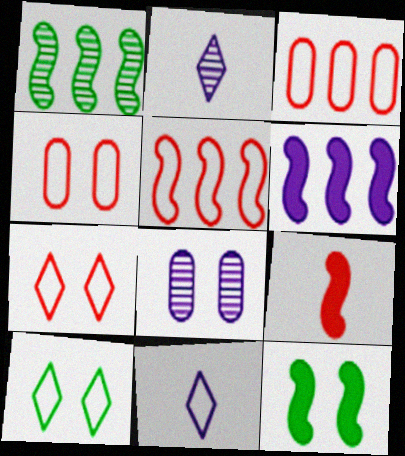[[1, 5, 6], 
[2, 3, 12], 
[6, 8, 11], 
[6, 9, 12], 
[7, 8, 12]]